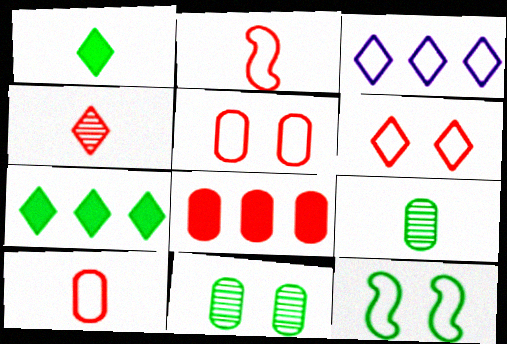[[3, 10, 12], 
[7, 9, 12]]